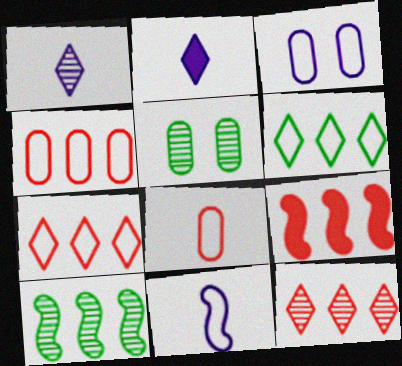[[4, 9, 12]]